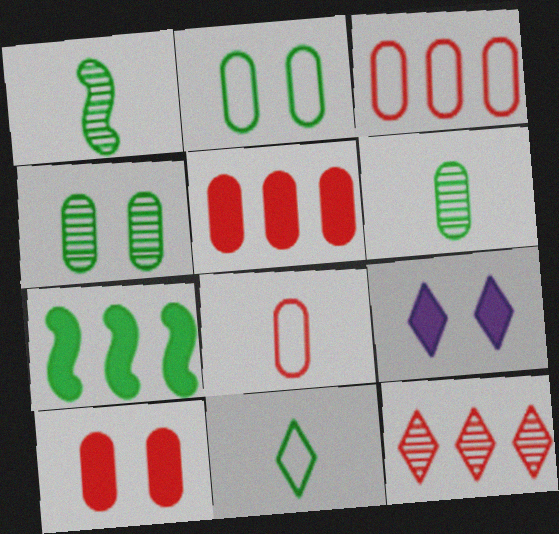[[1, 3, 9], 
[4, 7, 11], 
[9, 11, 12]]